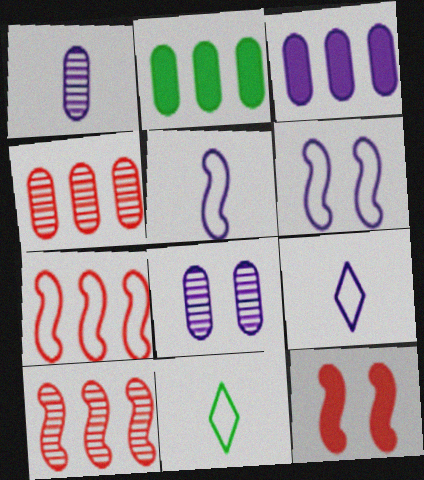[]